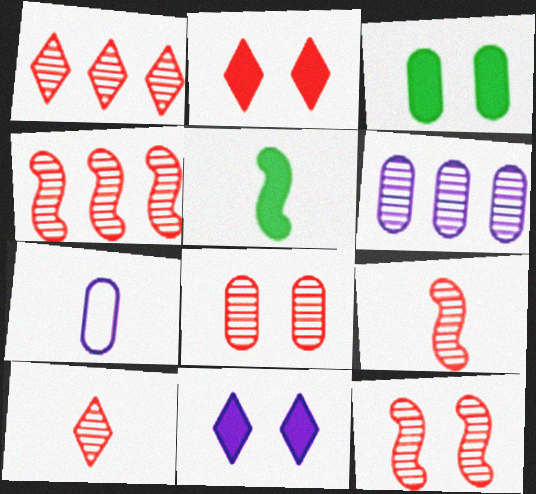[[1, 8, 9], 
[4, 8, 10], 
[4, 9, 12], 
[5, 7, 10]]